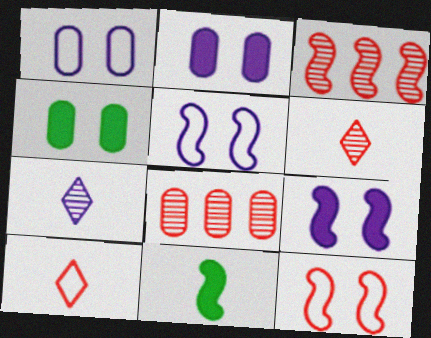[[3, 5, 11]]